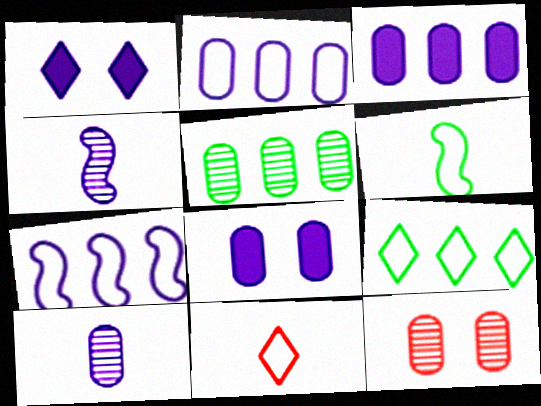[[1, 2, 4], 
[1, 7, 10], 
[2, 8, 10], 
[5, 10, 12]]